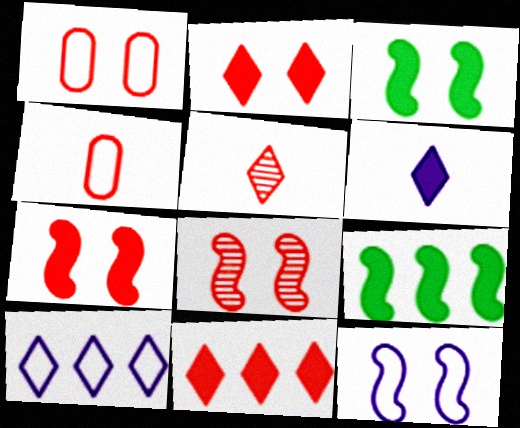[[1, 2, 8], 
[3, 8, 12], 
[4, 8, 11]]